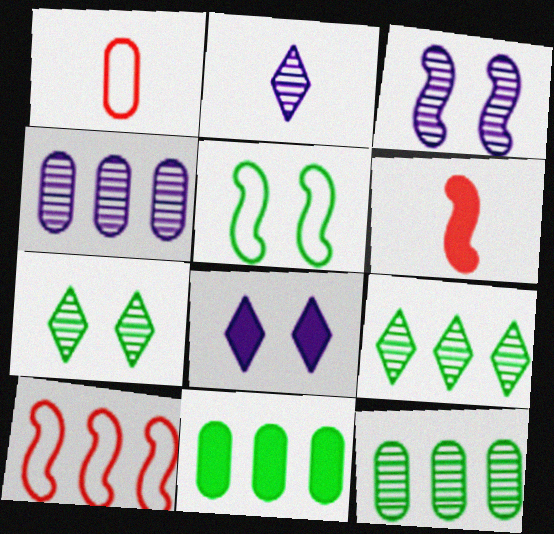[[2, 3, 4], 
[6, 8, 11]]